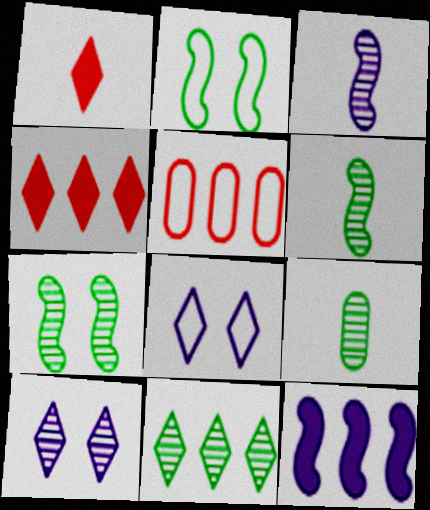[[1, 8, 11], 
[5, 11, 12], 
[7, 9, 11]]